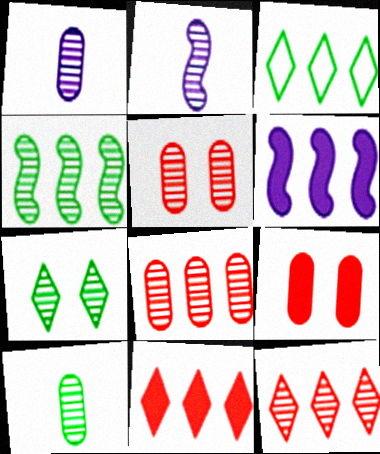[[2, 3, 9], 
[2, 7, 8], 
[3, 6, 8], 
[4, 7, 10]]